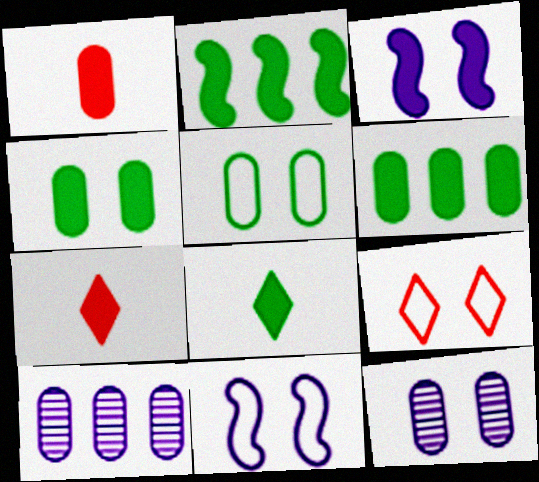[[1, 5, 10], 
[2, 4, 8], 
[3, 6, 7], 
[5, 9, 11]]